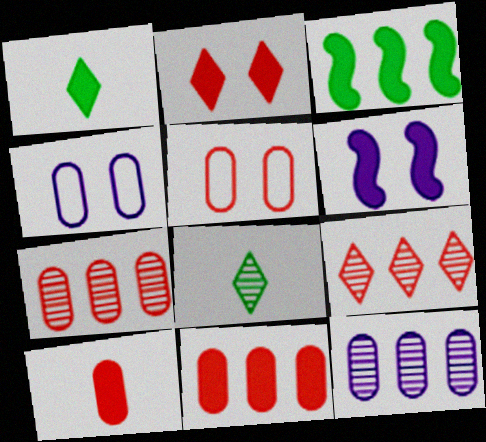[[1, 6, 11], 
[5, 7, 10]]